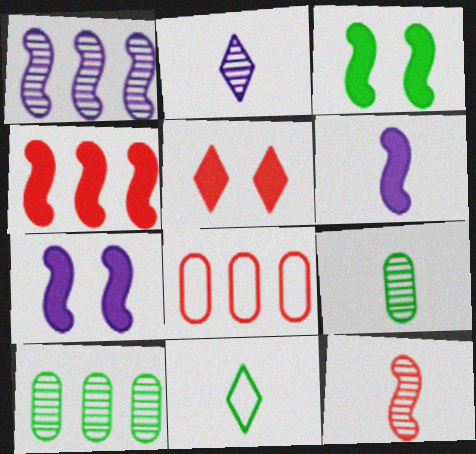[[2, 3, 8], 
[2, 9, 12], 
[3, 4, 6], 
[3, 10, 11], 
[5, 8, 12]]